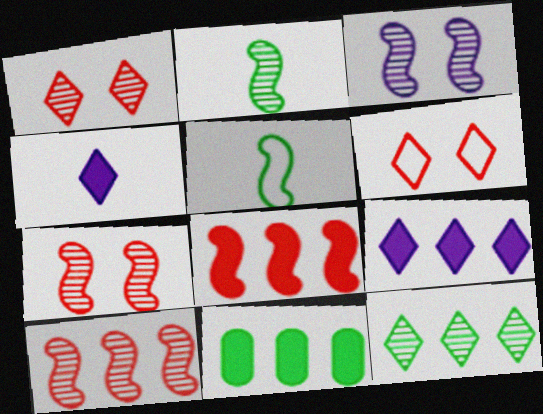[[2, 3, 10], 
[3, 5, 8], 
[4, 6, 12], 
[8, 9, 11]]